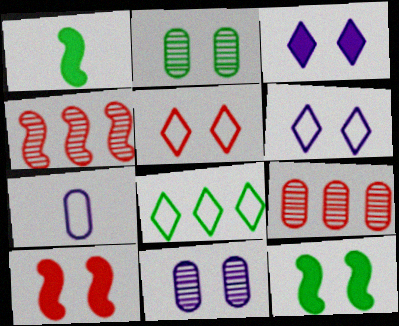[[1, 2, 8], 
[1, 6, 9], 
[2, 6, 10], 
[5, 11, 12]]